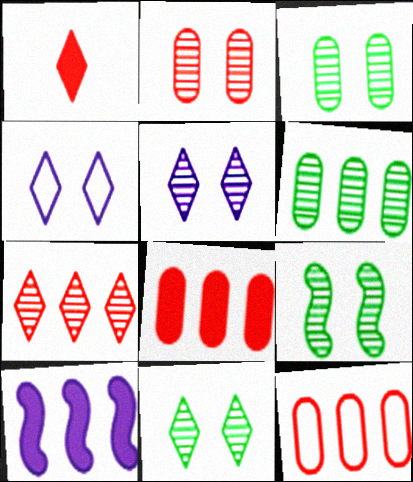[[2, 5, 9], 
[3, 9, 11]]